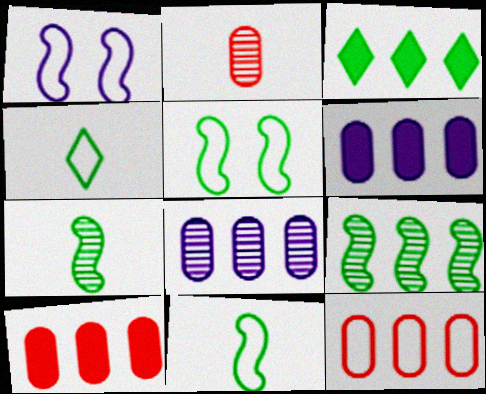[[1, 2, 3], 
[1, 4, 12]]